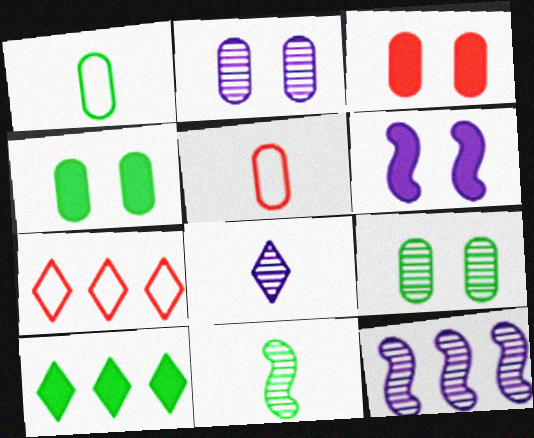[[2, 8, 12]]